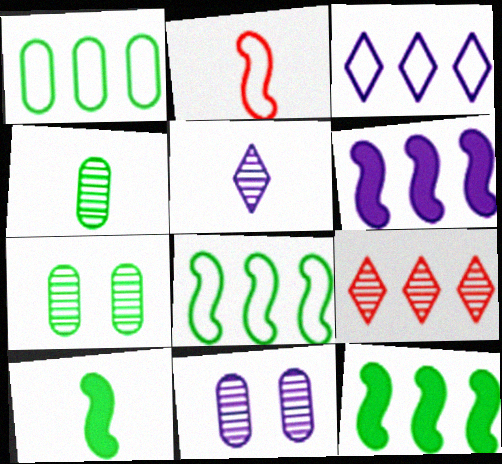[[1, 6, 9]]